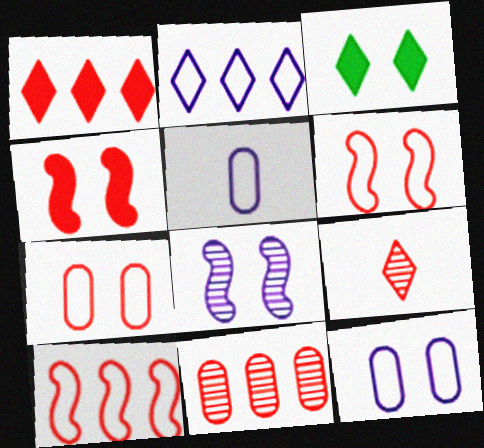[[1, 10, 11], 
[2, 3, 9], 
[3, 7, 8]]